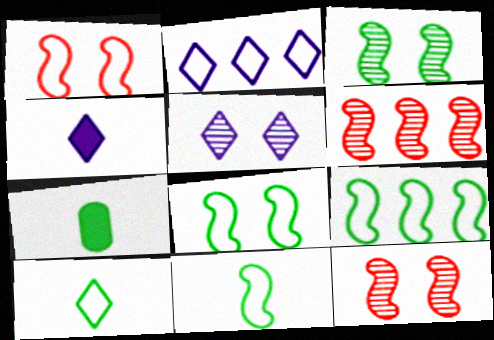[[2, 4, 5], 
[2, 7, 12], 
[8, 9, 11]]